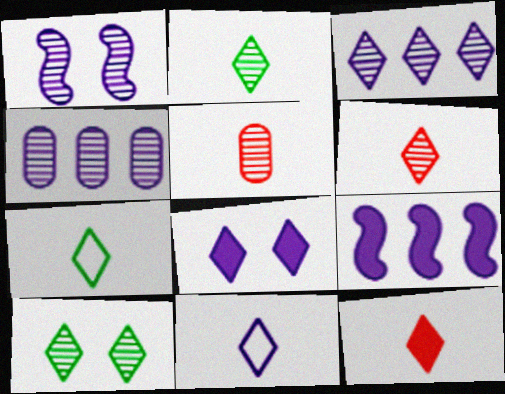[[2, 11, 12], 
[3, 6, 10], 
[3, 8, 11]]